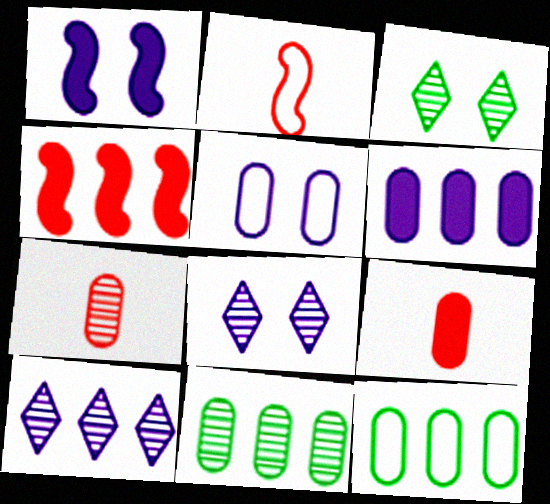[[1, 5, 8], 
[2, 3, 6], 
[4, 10, 12], 
[5, 9, 11]]